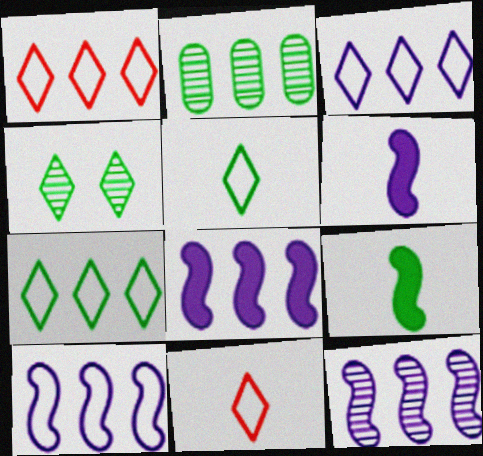[[1, 2, 8], 
[1, 3, 7], 
[8, 10, 12]]